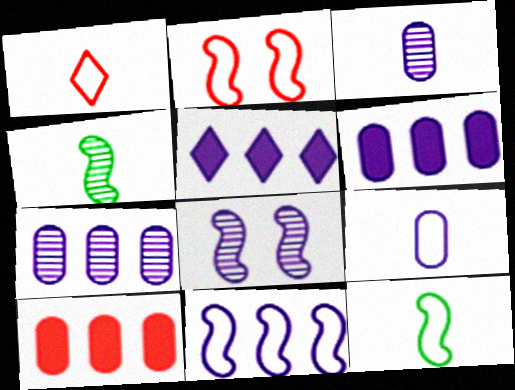[[1, 9, 12], 
[2, 11, 12], 
[5, 7, 11], 
[5, 8, 9]]